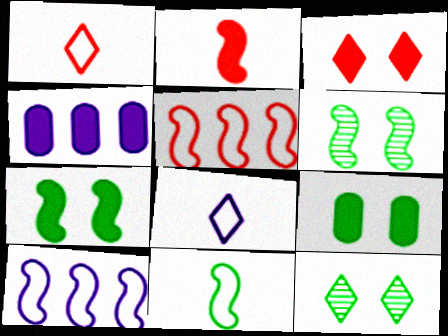[[1, 4, 6], 
[2, 6, 10]]